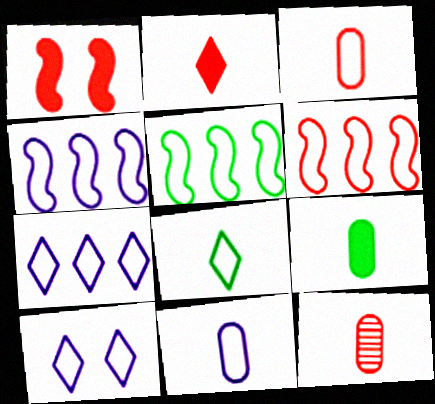[[3, 5, 10], 
[4, 5, 6], 
[4, 10, 11], 
[9, 11, 12]]